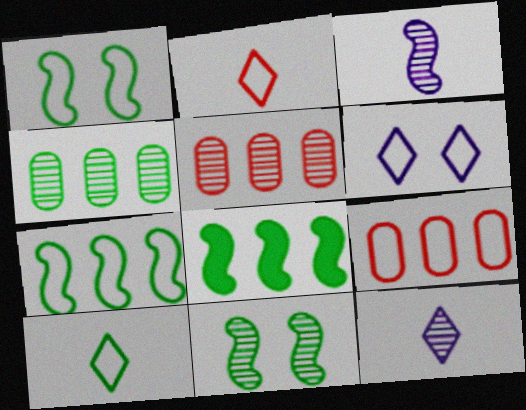[[5, 11, 12]]